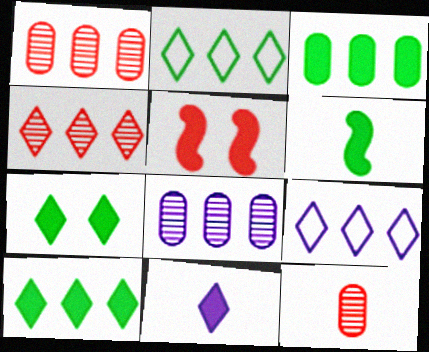[[3, 5, 11], 
[3, 6, 7], 
[4, 9, 10]]